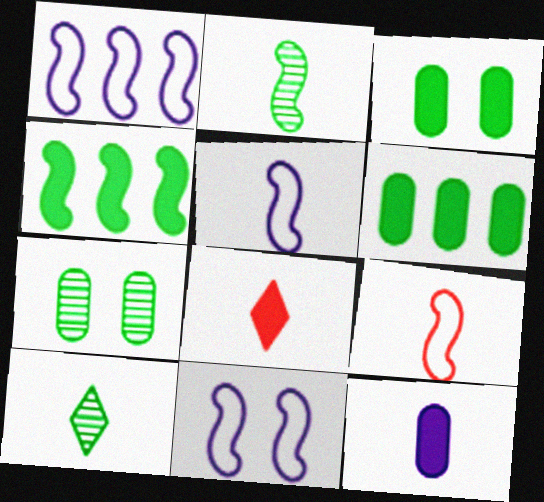[[1, 5, 11], 
[1, 7, 8], 
[9, 10, 12]]